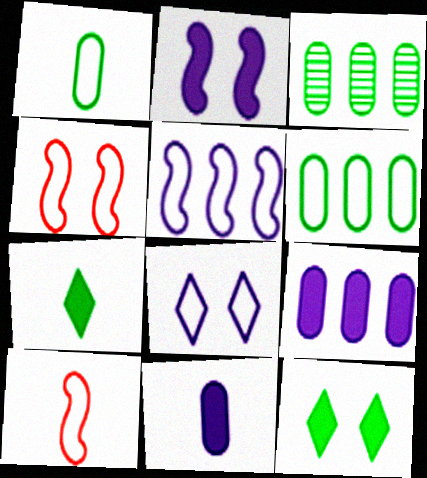[[6, 8, 10]]